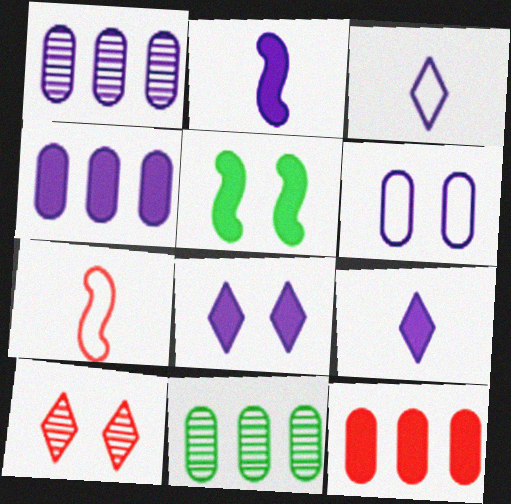[[2, 4, 8], 
[5, 6, 10], 
[5, 9, 12], 
[7, 8, 11], 
[7, 10, 12]]